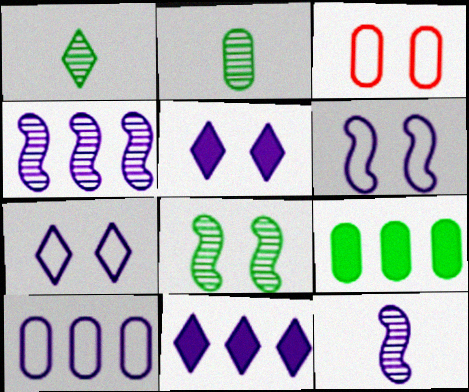[[3, 5, 8], 
[4, 10, 11], 
[5, 10, 12]]